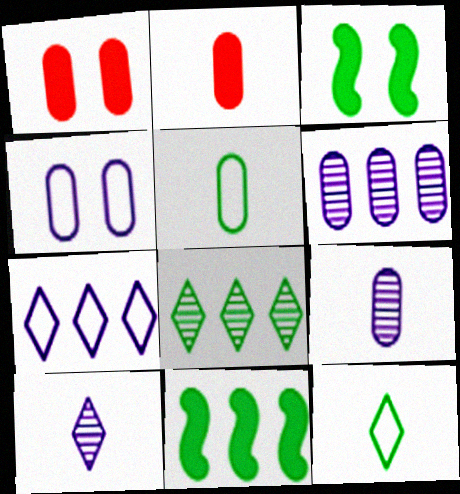[[1, 5, 6], 
[2, 5, 9], 
[3, 5, 8]]